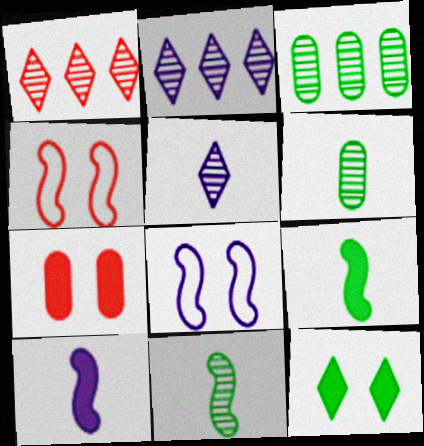[]